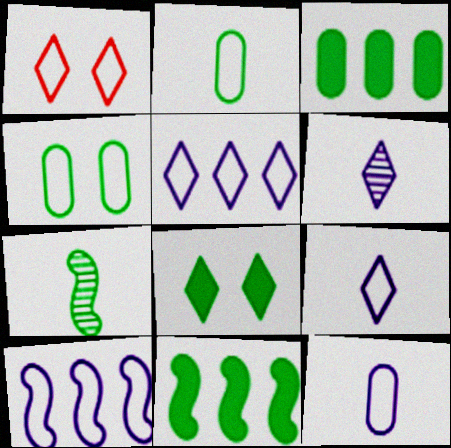[[1, 2, 10]]